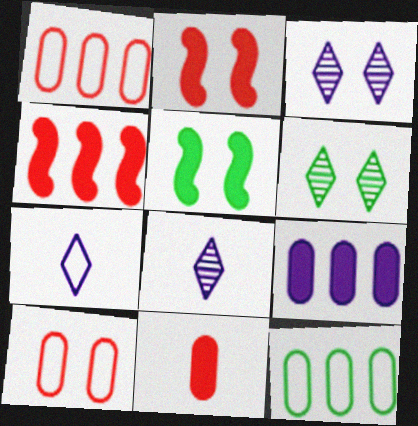[[1, 5, 8], 
[2, 8, 12], 
[3, 5, 10]]